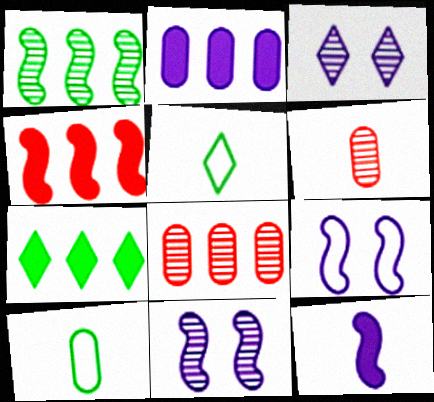[[1, 3, 6], 
[2, 4, 7], 
[3, 4, 10], 
[5, 6, 12], 
[6, 7, 9]]